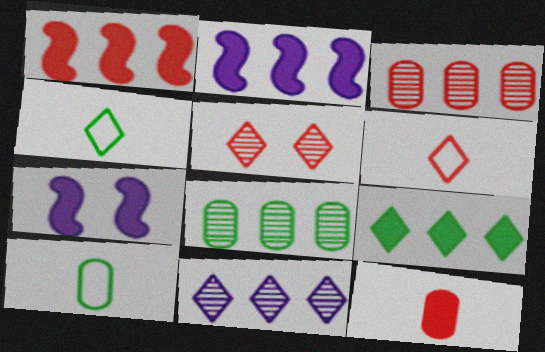[[2, 5, 10], 
[3, 4, 7], 
[6, 7, 8], 
[7, 9, 12]]